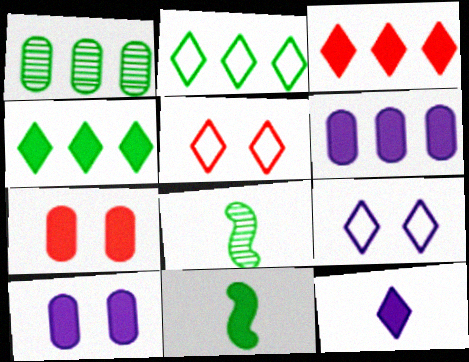[[3, 10, 11], 
[5, 6, 8]]